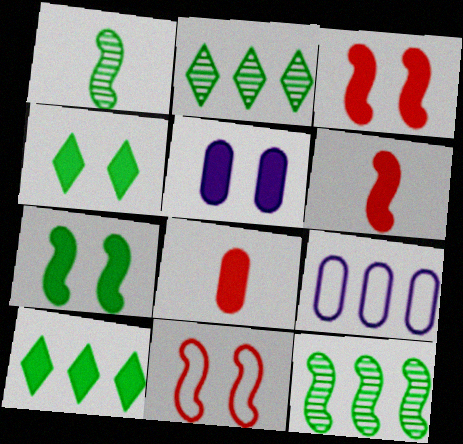[[3, 4, 5], 
[5, 6, 10]]